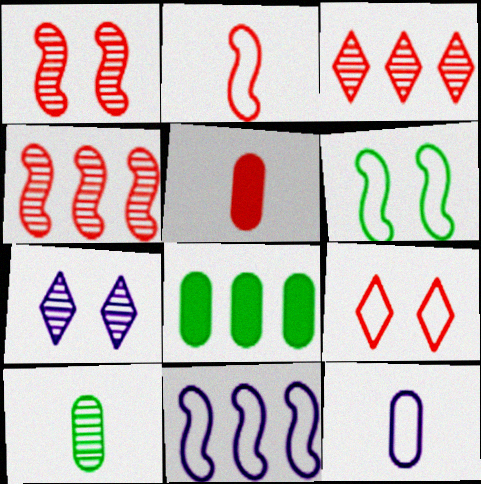[[2, 6, 11], 
[2, 7, 8], 
[3, 8, 11], 
[4, 5, 9], 
[4, 7, 10], 
[5, 10, 12]]